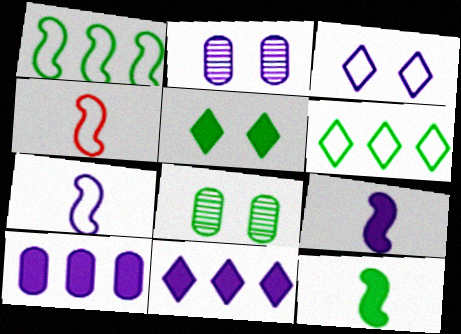[[2, 7, 11], 
[4, 8, 11], 
[6, 8, 12]]